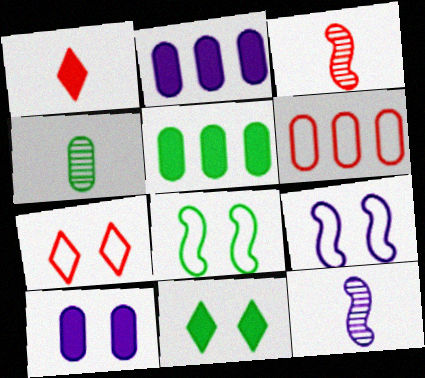[[4, 6, 10], 
[5, 7, 12], 
[6, 11, 12]]